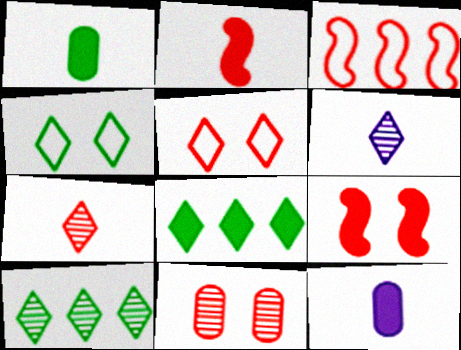[[5, 6, 8], 
[5, 9, 11], 
[8, 9, 12]]